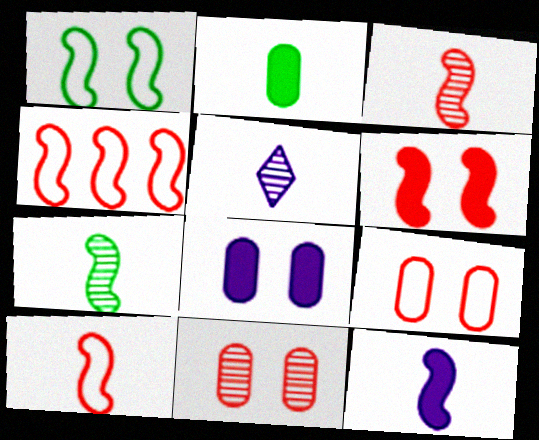[[2, 5, 10], 
[3, 4, 6], 
[7, 10, 12]]